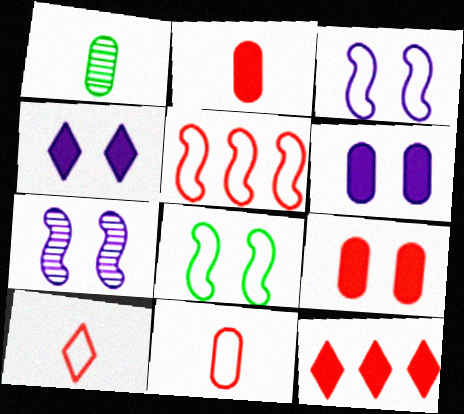[[1, 3, 12], 
[1, 4, 5]]